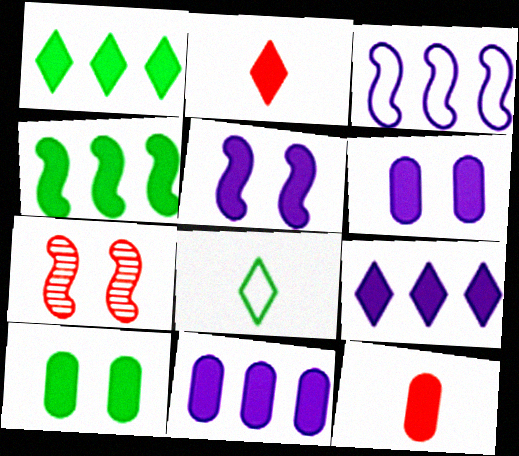[[1, 5, 12], 
[2, 4, 6], 
[7, 8, 11], 
[10, 11, 12]]